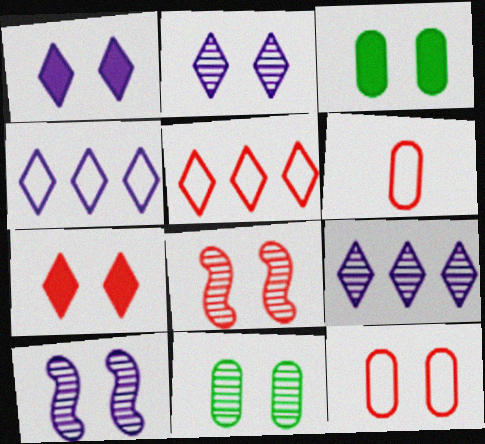[[2, 8, 11], 
[7, 8, 12]]